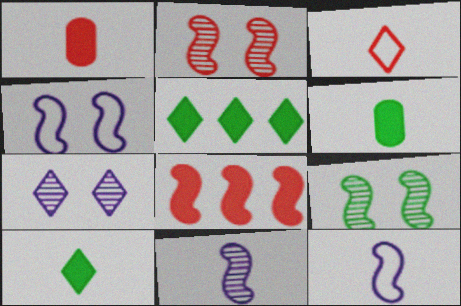[[3, 5, 7], 
[3, 6, 11], 
[8, 9, 12]]